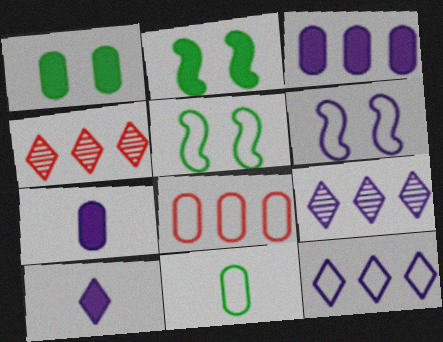[[4, 5, 7], 
[6, 7, 9]]